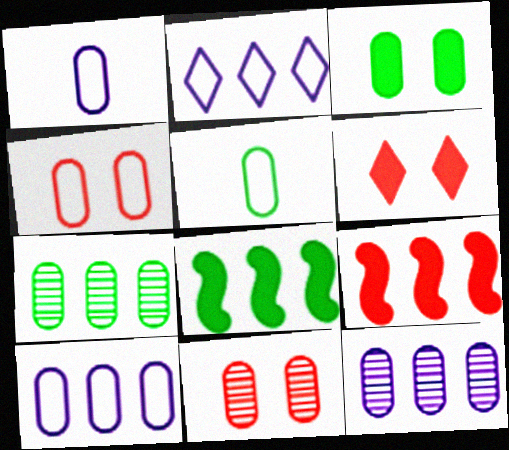[[2, 7, 9], 
[3, 5, 7], 
[4, 5, 10]]